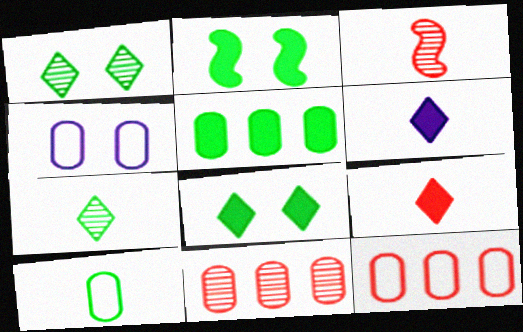[[3, 6, 10], 
[4, 10, 12]]